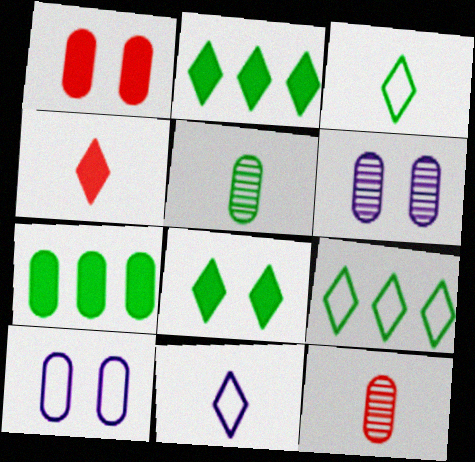[[7, 10, 12]]